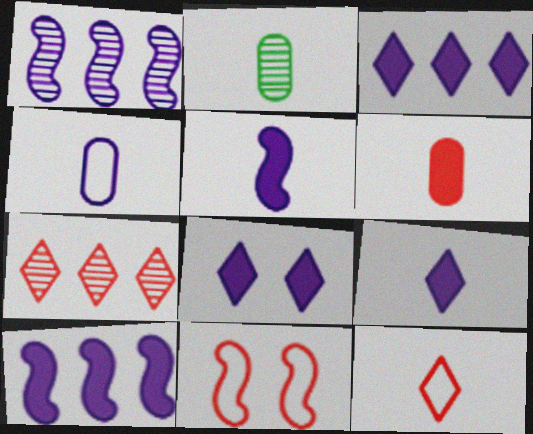[[1, 4, 8], 
[2, 3, 11], 
[2, 4, 6], 
[2, 5, 12], 
[3, 8, 9], 
[6, 7, 11]]